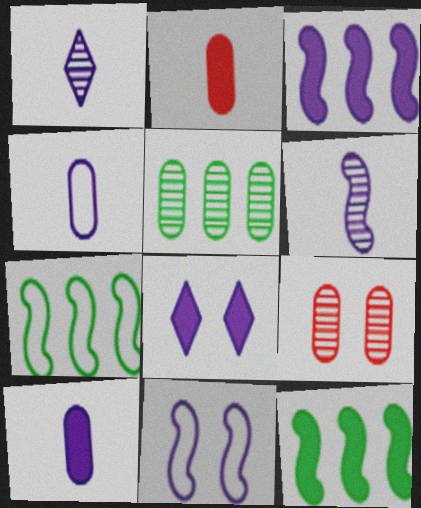[[2, 8, 12], 
[3, 6, 11], 
[3, 8, 10]]